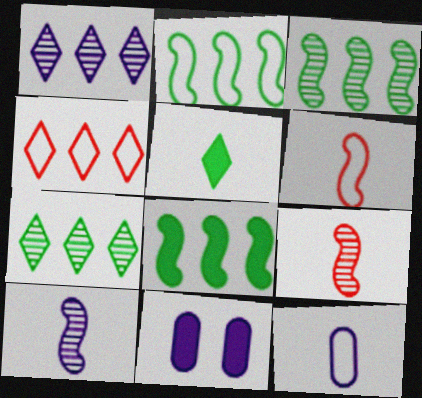[[2, 3, 8], 
[5, 9, 12], 
[6, 7, 11]]